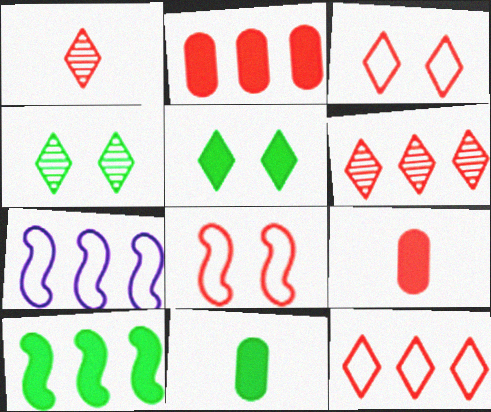[[1, 2, 8], 
[4, 7, 9], 
[5, 10, 11], 
[6, 8, 9]]